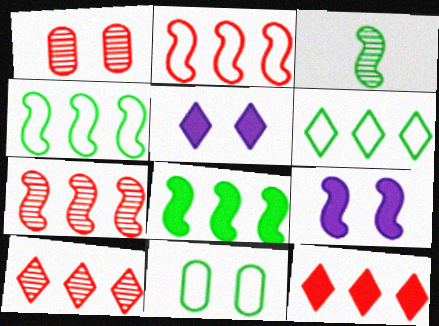[[2, 3, 9]]